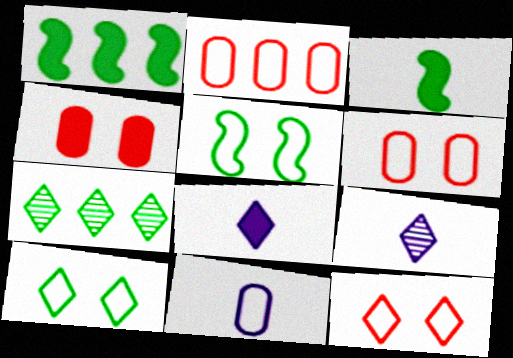[[1, 4, 8], 
[1, 6, 9], 
[7, 8, 12]]